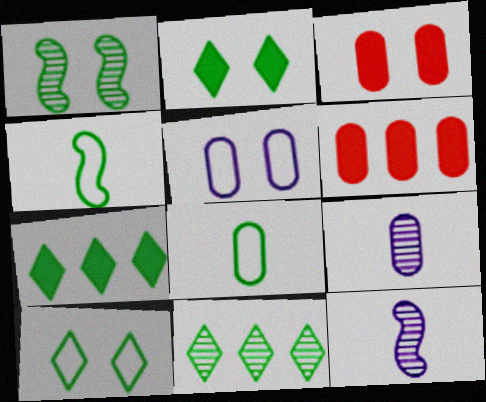[[1, 7, 8], 
[6, 10, 12]]